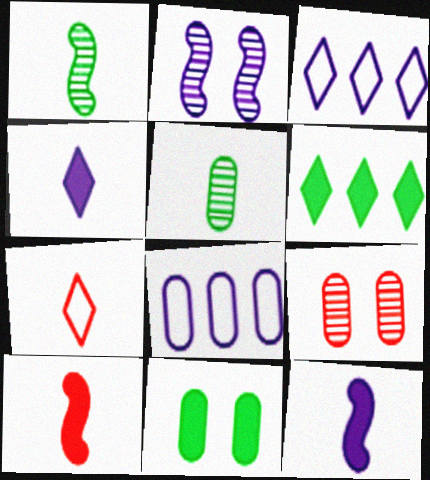[[2, 4, 8], 
[5, 7, 12]]